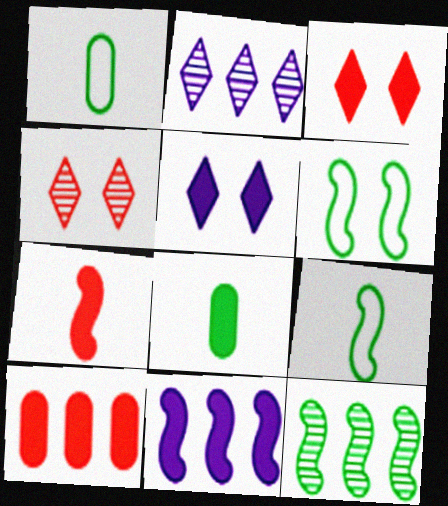[[1, 4, 11], 
[3, 7, 10], 
[3, 8, 11]]